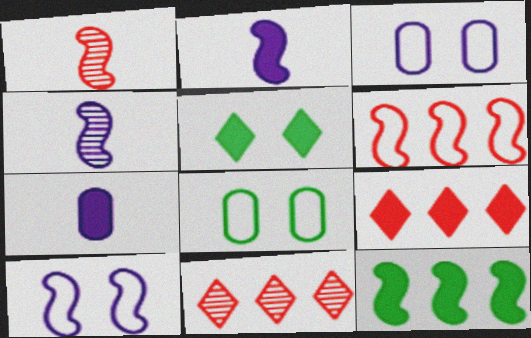[[1, 10, 12], 
[2, 8, 11], 
[4, 8, 9]]